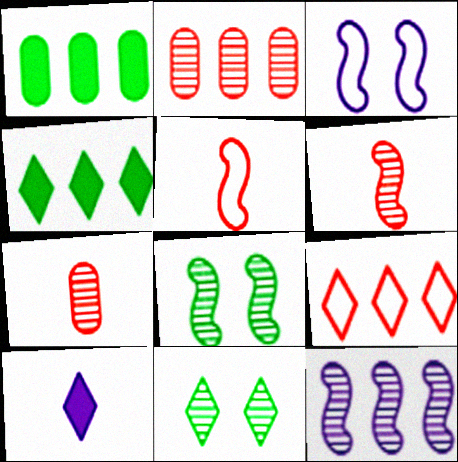[[1, 9, 12], 
[3, 4, 7], 
[6, 8, 12], 
[7, 11, 12], 
[9, 10, 11]]